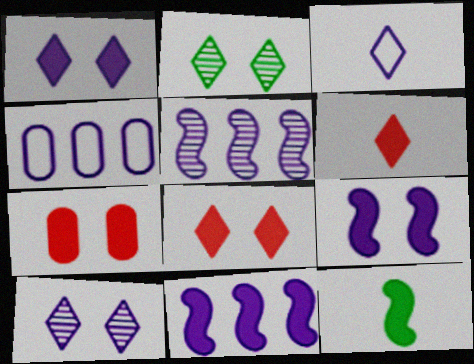[]